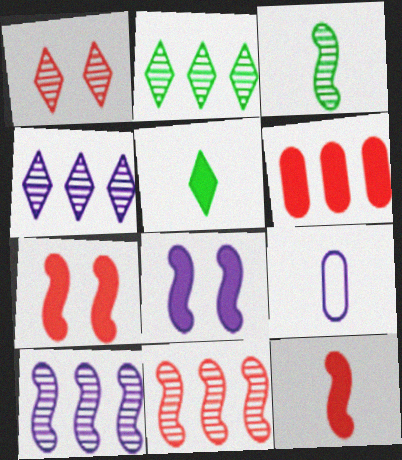[[2, 7, 9], 
[4, 8, 9], 
[5, 6, 8]]